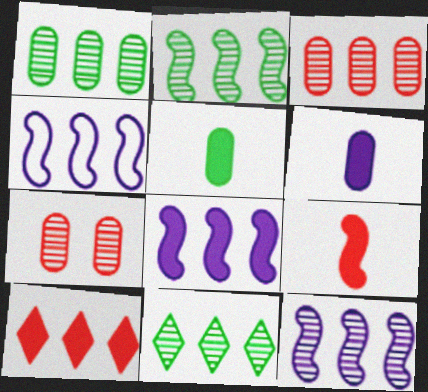[[1, 2, 11], 
[1, 4, 10], 
[3, 11, 12], 
[4, 8, 12]]